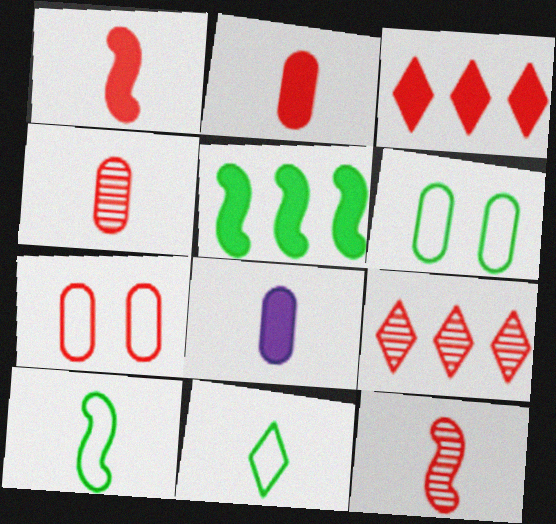[[1, 7, 9], 
[3, 7, 12], 
[8, 11, 12]]